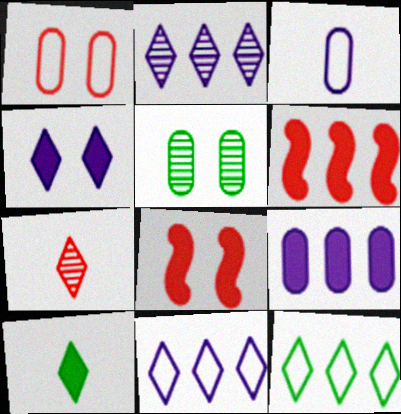[[1, 6, 7], 
[4, 7, 12], 
[8, 9, 10]]